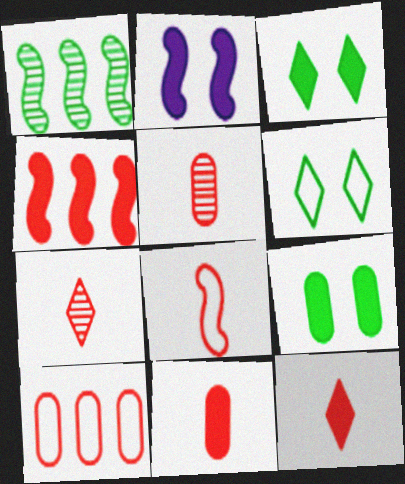[[1, 2, 8], 
[5, 8, 12], 
[7, 8, 11]]